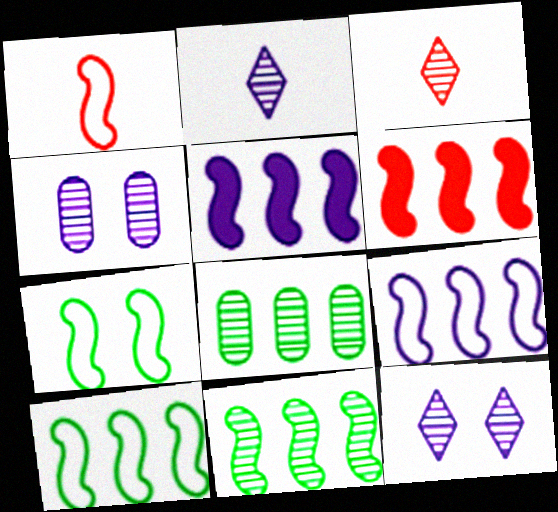[[1, 7, 9], 
[3, 4, 11], 
[6, 9, 11]]